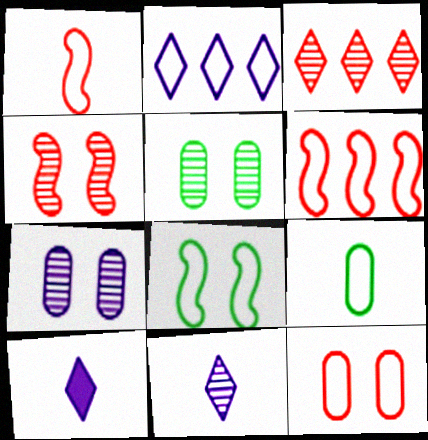[[5, 6, 10]]